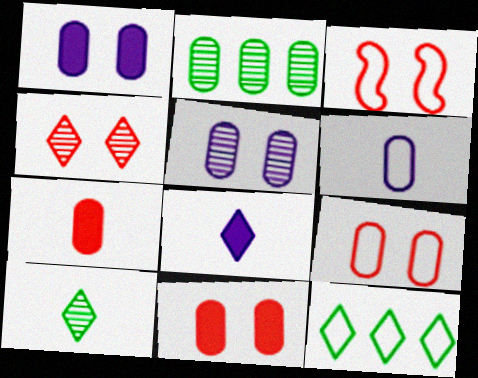[[2, 3, 8], 
[2, 6, 11], 
[3, 4, 11], 
[3, 6, 12], 
[4, 8, 12]]